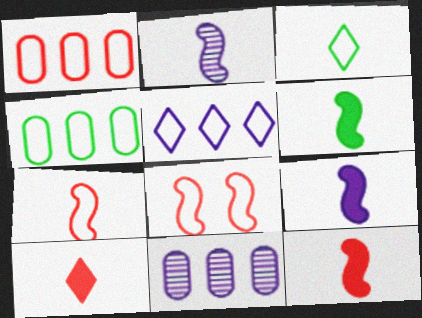[[2, 6, 7], 
[6, 9, 12]]